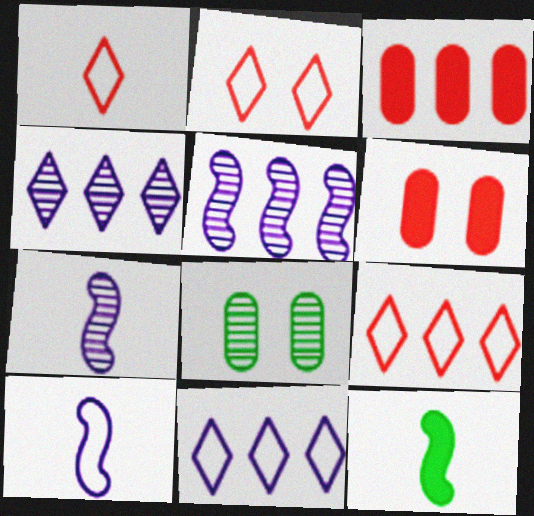[[1, 2, 9]]